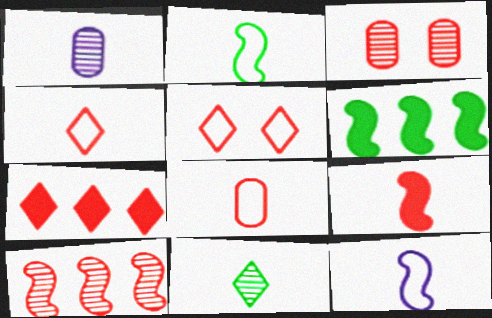[[1, 5, 6]]